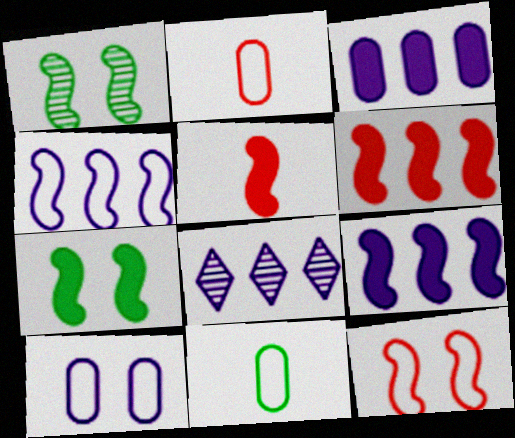[[1, 4, 5], 
[2, 7, 8], 
[3, 4, 8], 
[5, 7, 9]]